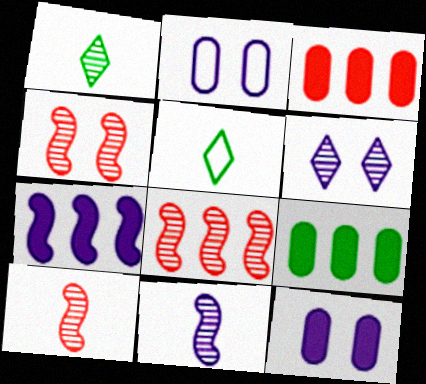[[4, 8, 10], 
[5, 8, 12]]